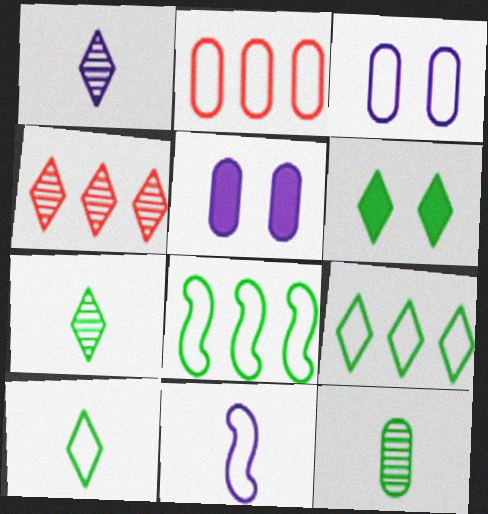[[2, 5, 12], 
[6, 7, 9], 
[6, 8, 12]]